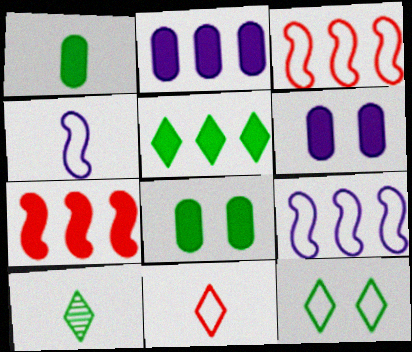[[2, 5, 7], 
[3, 6, 10], 
[5, 10, 12]]